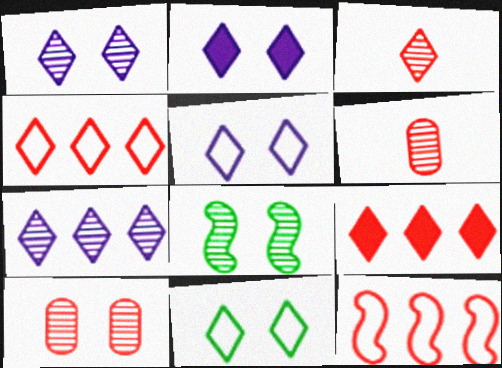[[1, 2, 5], 
[1, 8, 10], 
[6, 7, 8]]